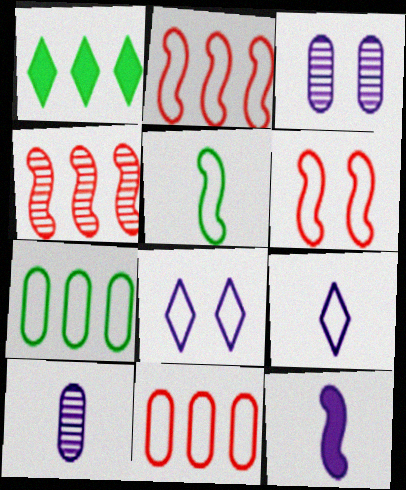[[1, 6, 10], 
[5, 8, 11], 
[6, 7, 9], 
[9, 10, 12]]